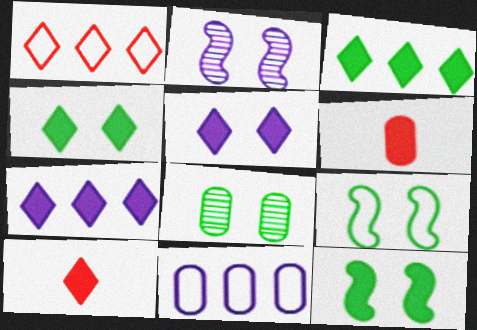[[3, 5, 10], 
[4, 7, 10], 
[4, 8, 9], 
[6, 7, 12], 
[6, 8, 11]]